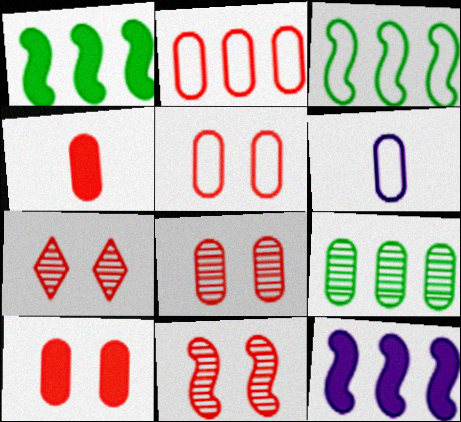[[1, 6, 7], 
[2, 4, 8], 
[5, 8, 10], 
[6, 9, 10], 
[7, 8, 11]]